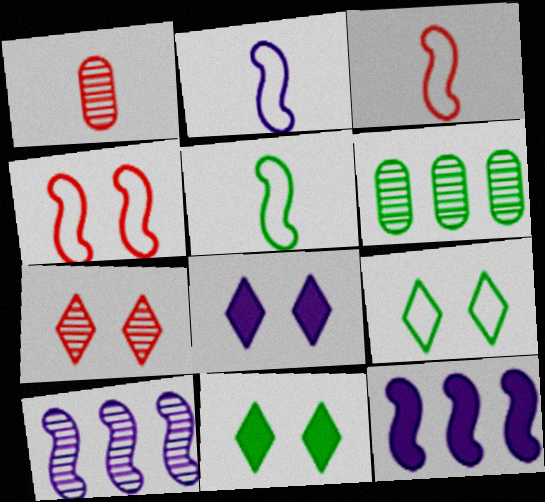[[1, 9, 12], 
[2, 3, 5], 
[3, 6, 8], 
[5, 6, 11], 
[7, 8, 9]]